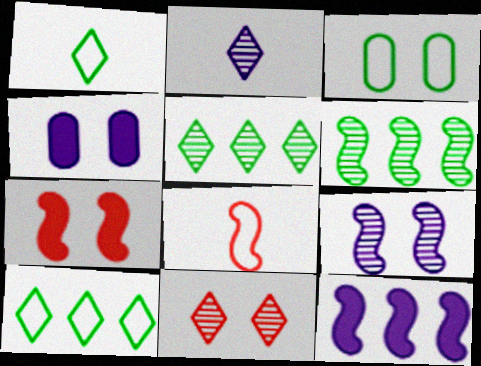[[2, 5, 11], 
[4, 5, 8]]